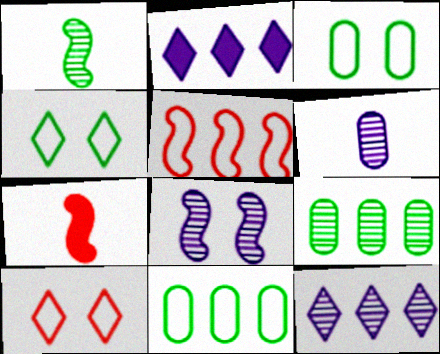[[2, 5, 9], 
[3, 7, 12], 
[6, 8, 12]]